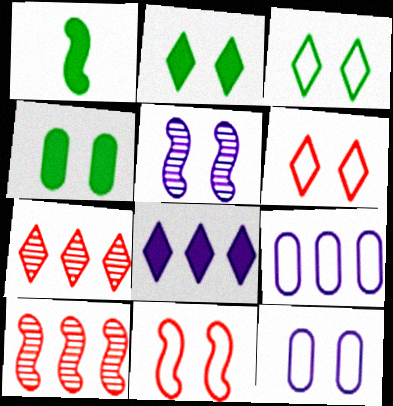[[1, 7, 12], 
[3, 11, 12], 
[4, 5, 6]]